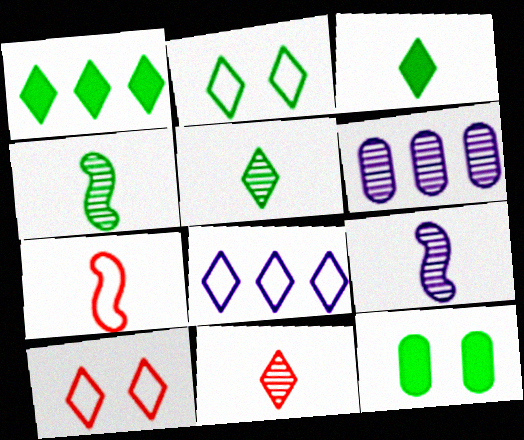[[1, 2, 5]]